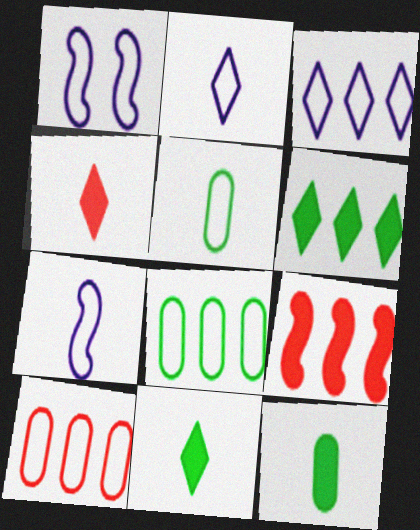[]